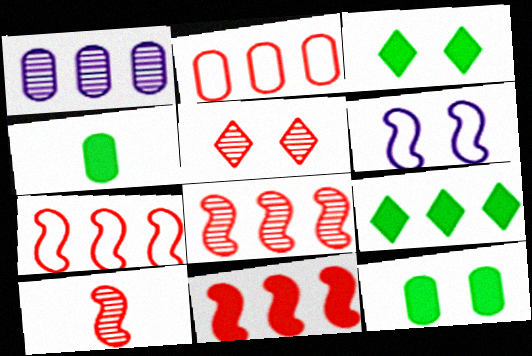[[1, 7, 9], 
[5, 6, 12], 
[7, 8, 11]]